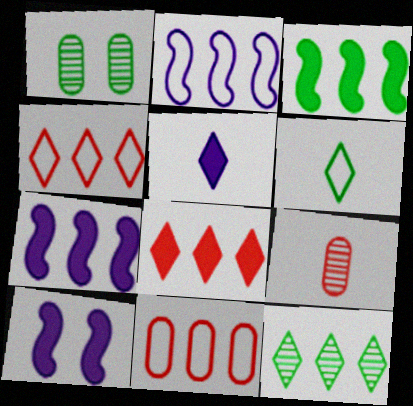[[1, 3, 6], 
[7, 11, 12]]